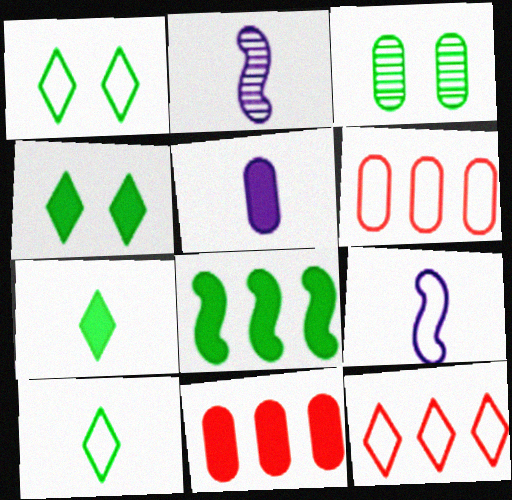[[1, 2, 11], 
[1, 6, 9], 
[2, 4, 6], 
[3, 5, 6], 
[3, 8, 10]]